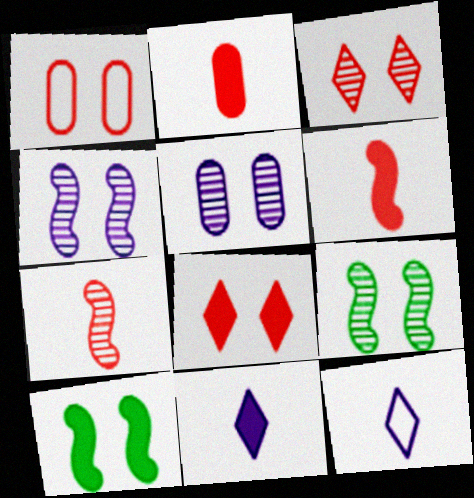[[3, 5, 9]]